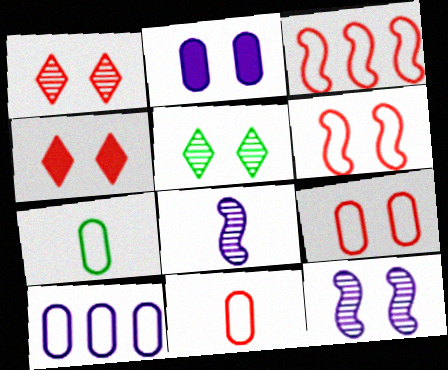[[2, 5, 6], 
[7, 9, 10]]